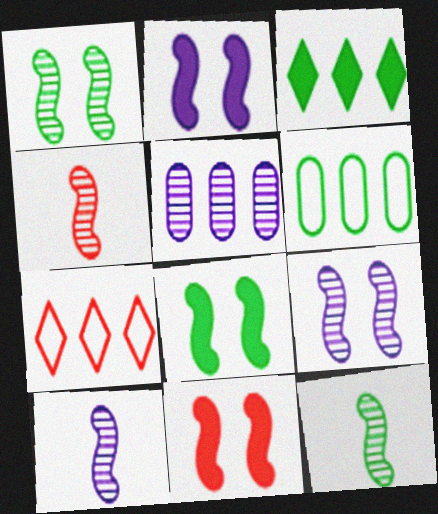[[2, 8, 11], 
[4, 10, 12]]